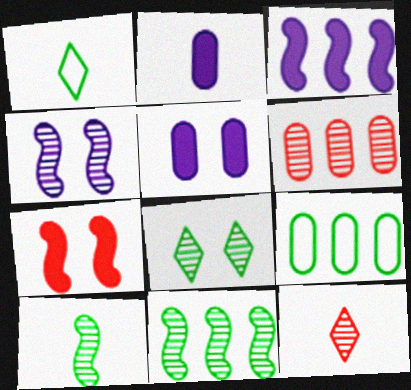[]